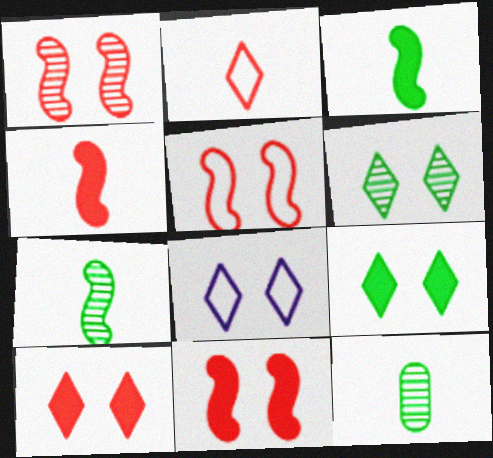[[1, 5, 11], 
[6, 8, 10]]